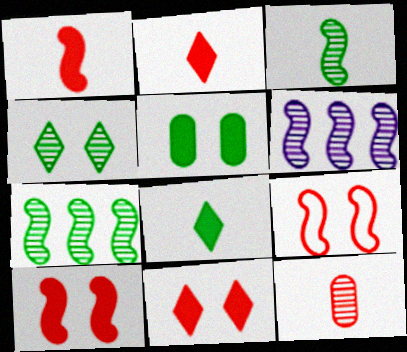[[4, 6, 12]]